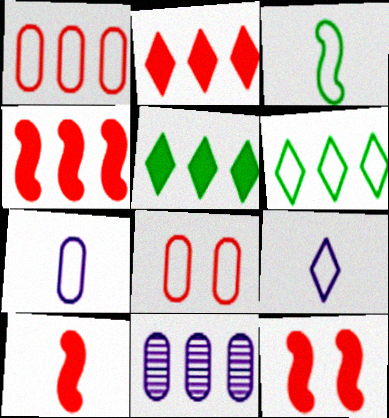[[4, 6, 11], 
[4, 10, 12]]